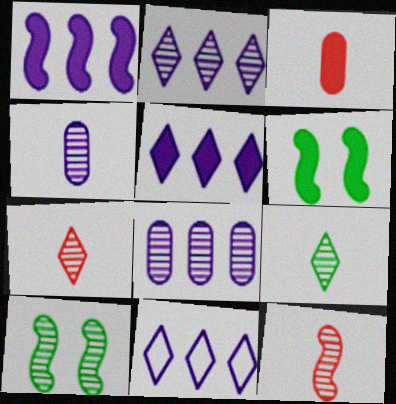[[1, 8, 11], 
[2, 5, 11], 
[3, 5, 6], 
[3, 10, 11], 
[4, 9, 12], 
[7, 8, 10]]